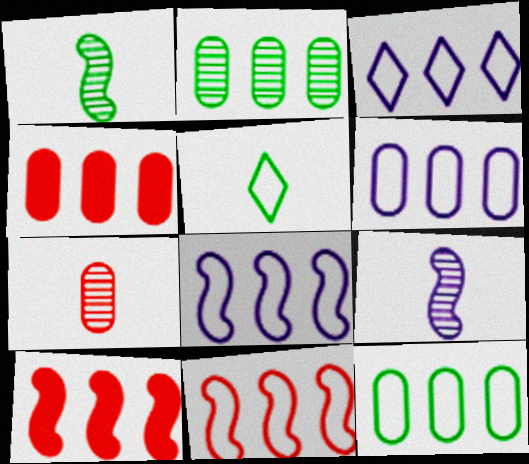[[2, 3, 10], 
[2, 4, 6], 
[3, 6, 8], 
[3, 11, 12]]